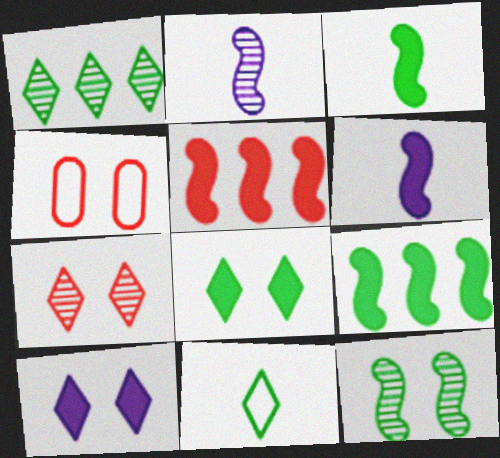[[1, 4, 6], 
[1, 8, 11], 
[4, 10, 12]]